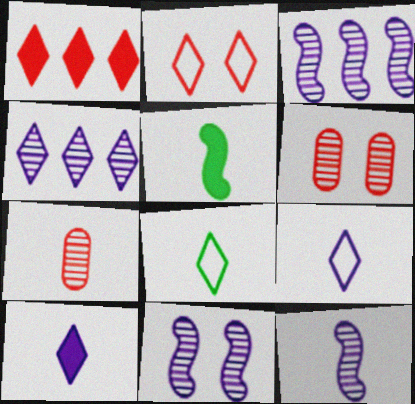[[3, 11, 12], 
[5, 7, 9]]